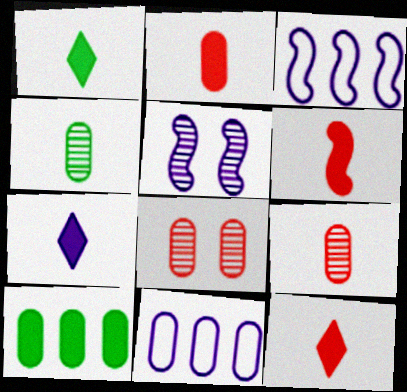[[1, 3, 8], 
[1, 7, 12], 
[2, 6, 12], 
[5, 7, 11]]